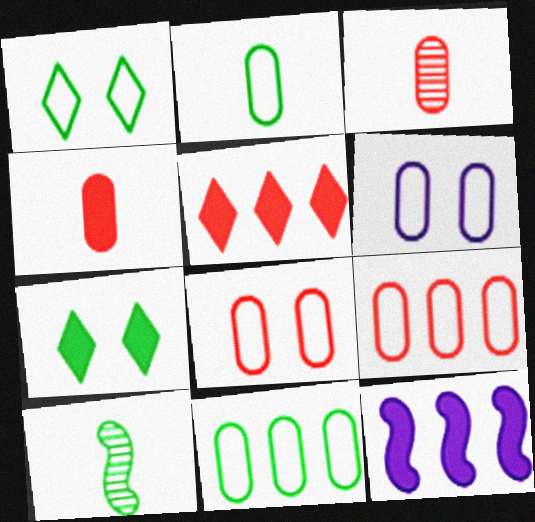[[1, 3, 12], 
[2, 6, 9], 
[4, 7, 12], 
[5, 6, 10], 
[7, 10, 11]]